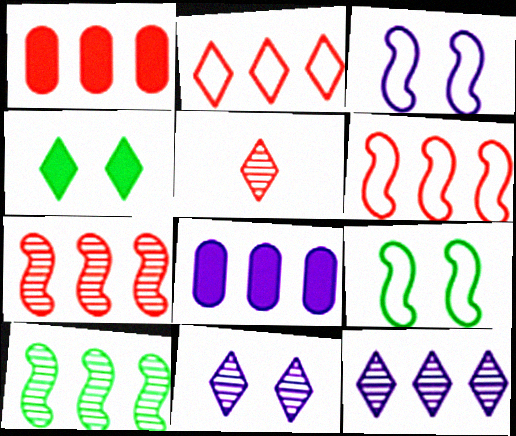[[1, 2, 7], 
[2, 8, 10], 
[5, 8, 9]]